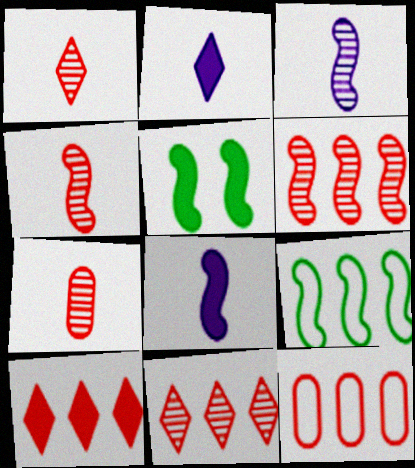[[1, 4, 7], 
[6, 10, 12]]